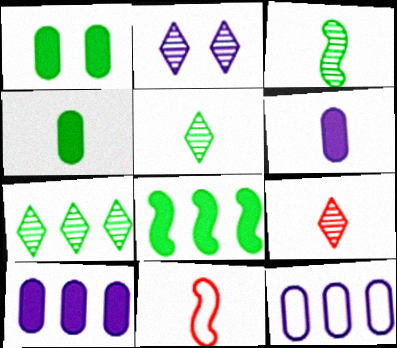[[2, 7, 9], 
[5, 6, 11]]